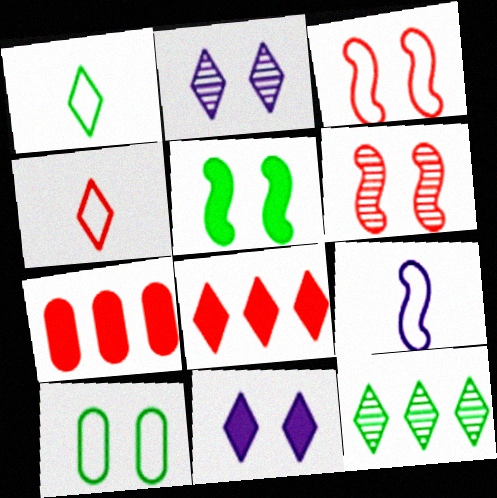[[1, 2, 8], 
[4, 6, 7], 
[4, 11, 12], 
[6, 10, 11]]